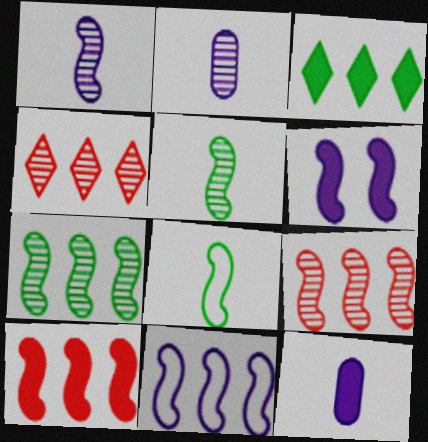[[1, 6, 11], 
[6, 8, 9], 
[7, 10, 11]]